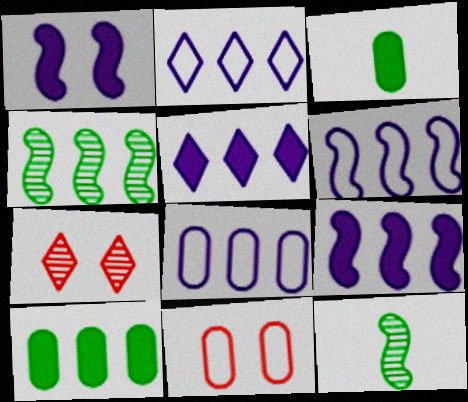[[2, 6, 8], 
[3, 6, 7], 
[5, 11, 12]]